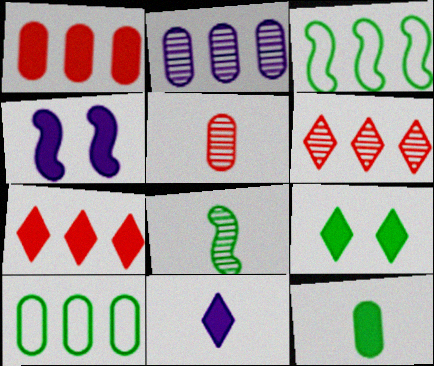[[1, 2, 10], 
[2, 3, 7], 
[4, 7, 12], 
[7, 9, 11], 
[8, 9, 10]]